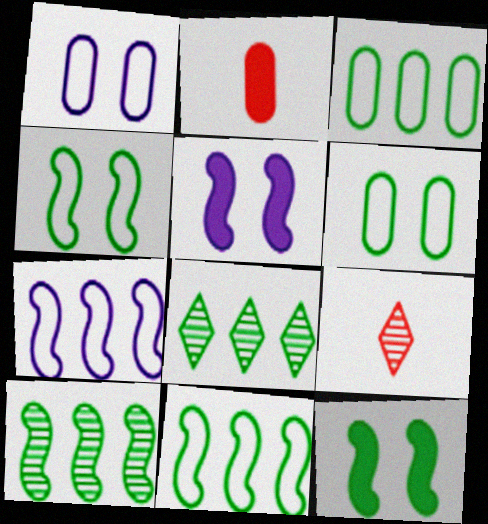[[3, 5, 9]]